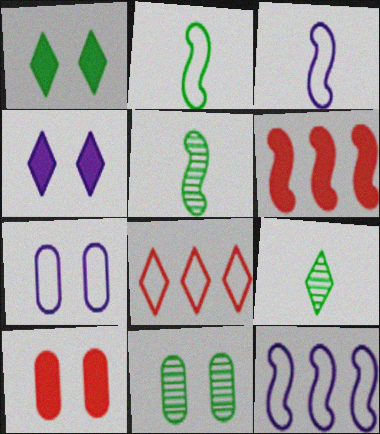[[2, 7, 8], 
[4, 8, 9], 
[6, 7, 9], 
[7, 10, 11], 
[9, 10, 12]]